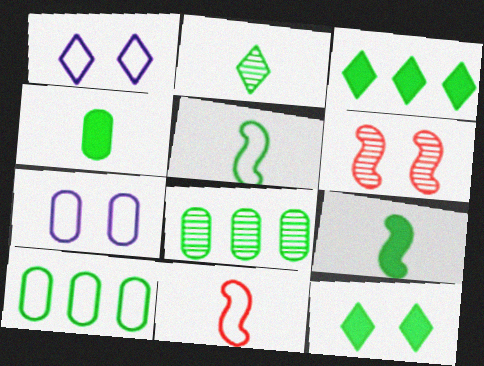[[1, 10, 11], 
[2, 4, 5], 
[5, 8, 12], 
[6, 7, 12]]